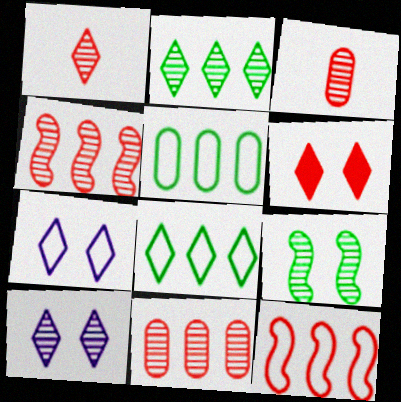[[1, 2, 10], 
[3, 6, 12]]